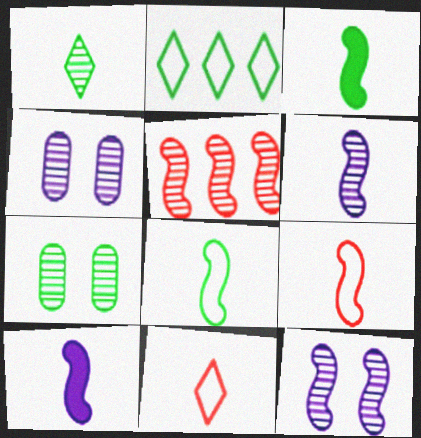[[1, 4, 5], 
[2, 3, 7], 
[3, 6, 9]]